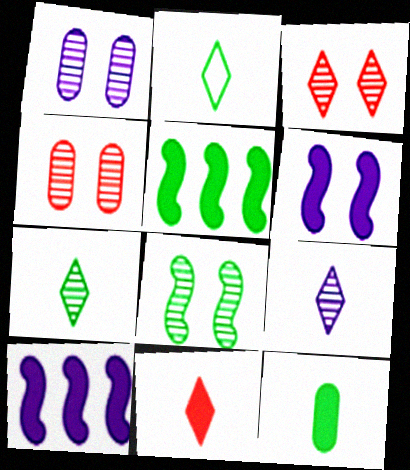[[1, 3, 8], 
[2, 4, 10], 
[2, 9, 11]]